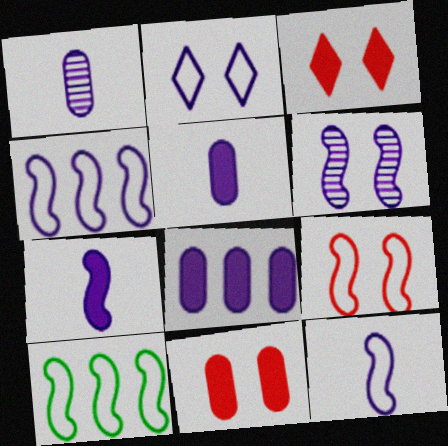[[1, 3, 10], 
[4, 6, 7], 
[9, 10, 12]]